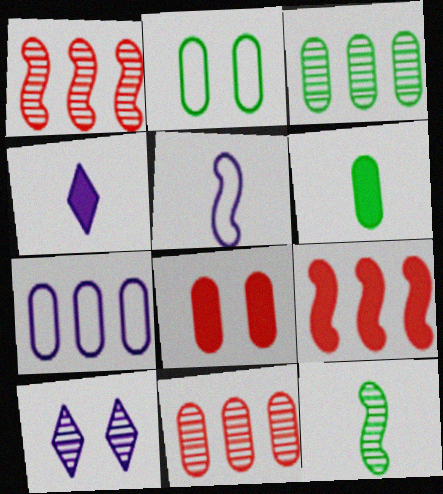[[1, 2, 4], 
[2, 3, 6], 
[10, 11, 12]]